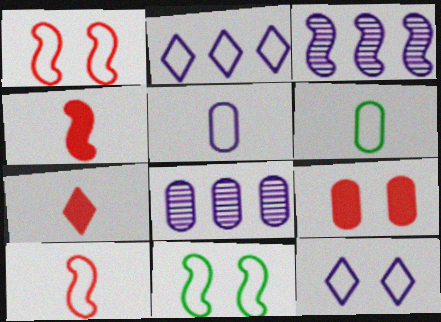[[1, 2, 6], 
[3, 4, 11], 
[6, 8, 9], 
[7, 8, 11]]